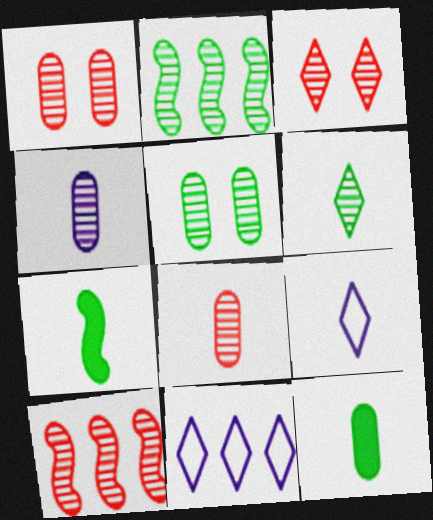[[1, 7, 11], 
[2, 3, 4], 
[2, 5, 6], 
[3, 8, 10], 
[7, 8, 9]]